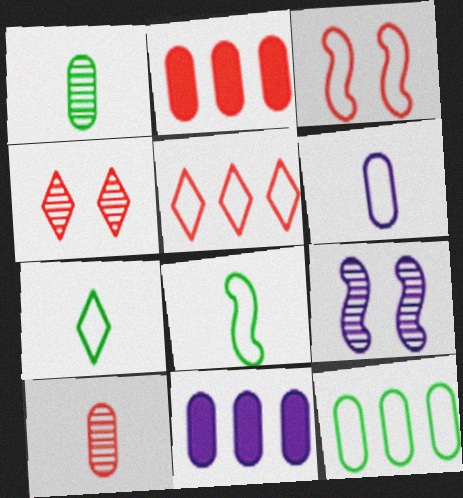[[2, 7, 9], 
[4, 8, 11]]